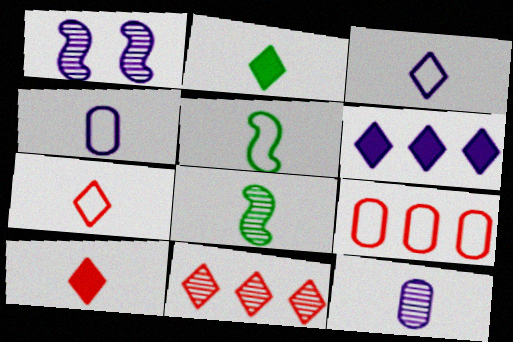[[1, 2, 9], 
[1, 4, 6], 
[4, 5, 7], 
[4, 8, 10], 
[5, 10, 12]]